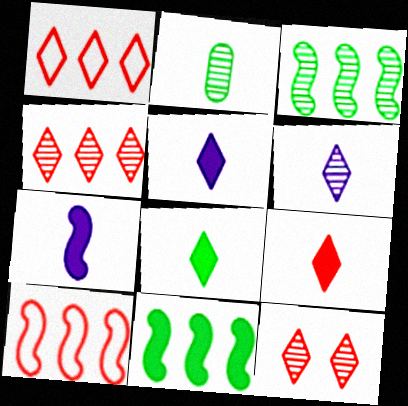[[1, 9, 12], 
[5, 8, 9]]